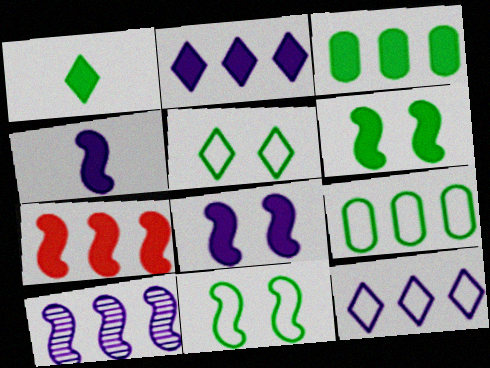[[1, 3, 6], 
[2, 3, 7], 
[4, 6, 7]]